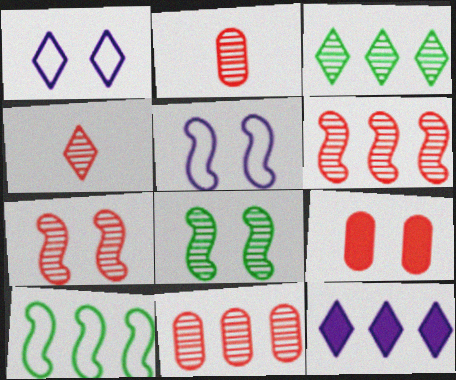[[1, 8, 9], 
[4, 7, 11], 
[10, 11, 12]]